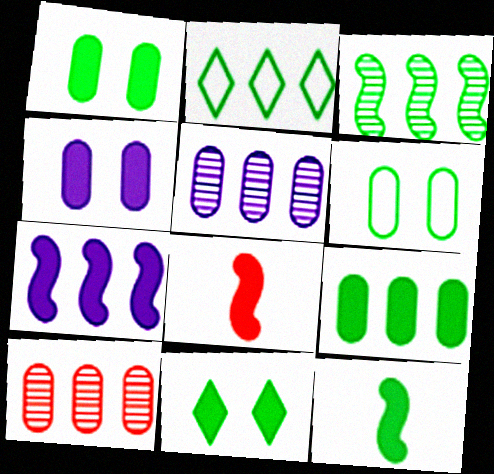[[2, 3, 9], 
[2, 7, 10], 
[9, 11, 12]]